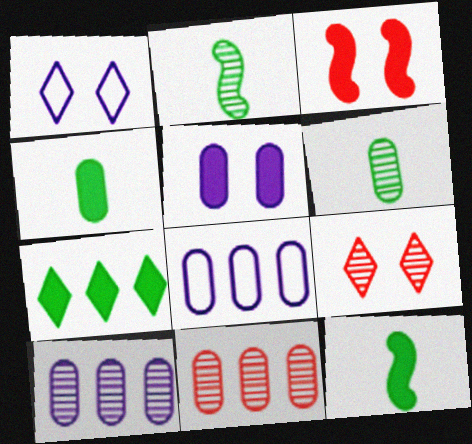[[1, 11, 12], 
[2, 9, 10], 
[8, 9, 12]]